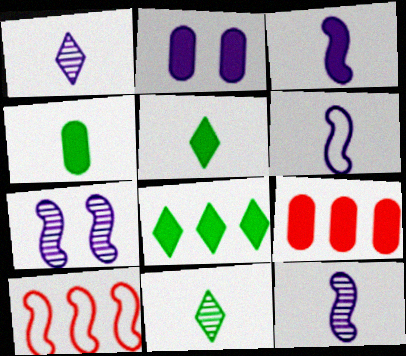[[2, 4, 9], 
[2, 10, 11], 
[3, 6, 12]]